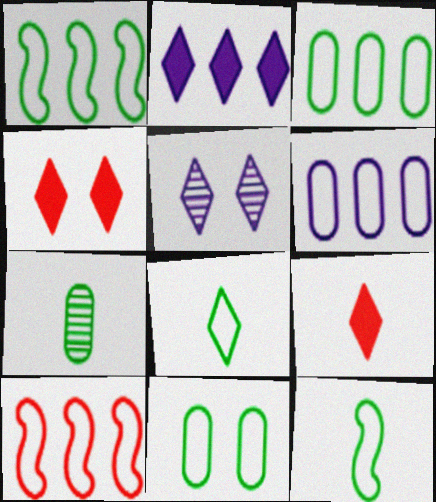[[1, 8, 11]]